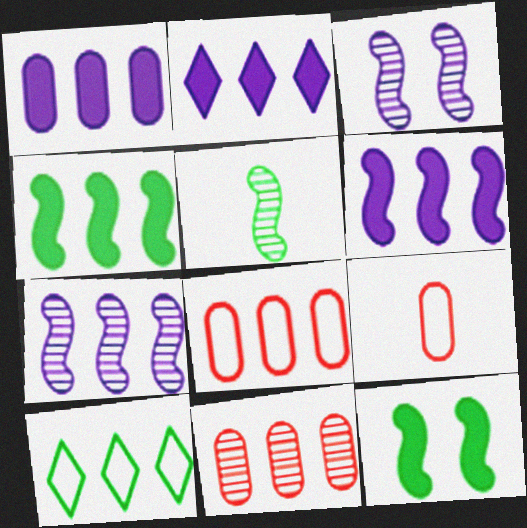[[1, 2, 6], 
[6, 10, 11]]